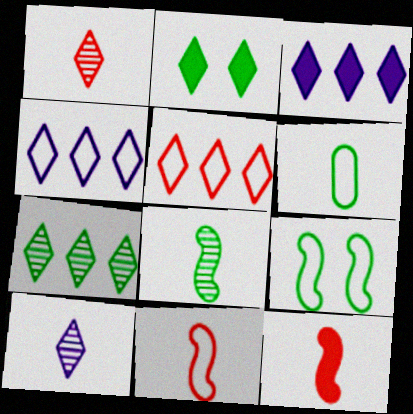[[1, 2, 4], 
[2, 5, 10], 
[3, 5, 7], 
[6, 10, 12]]